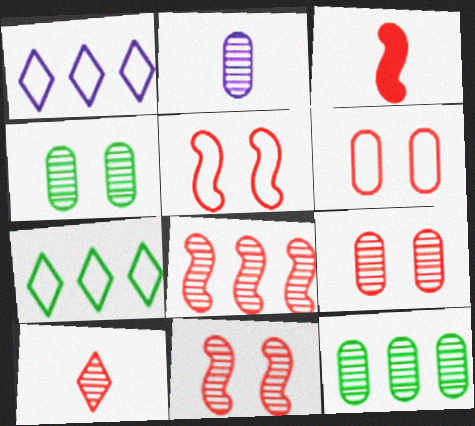[[1, 3, 4], 
[2, 9, 12], 
[3, 5, 8], 
[8, 9, 10]]